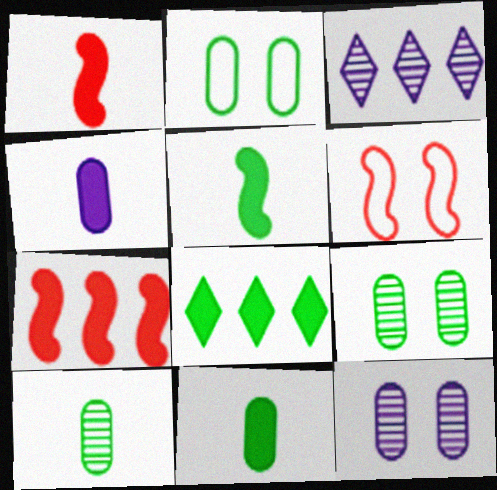[[1, 2, 3], 
[3, 6, 11]]